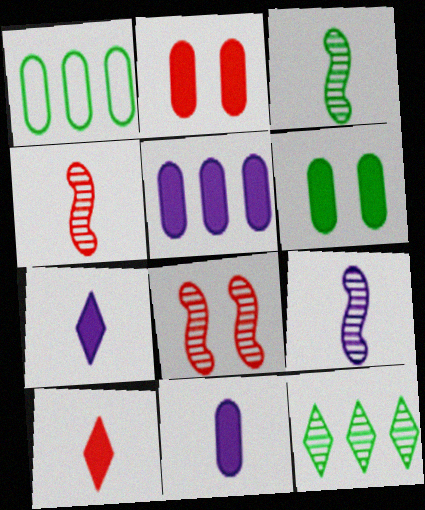[[1, 7, 8], 
[3, 4, 9]]